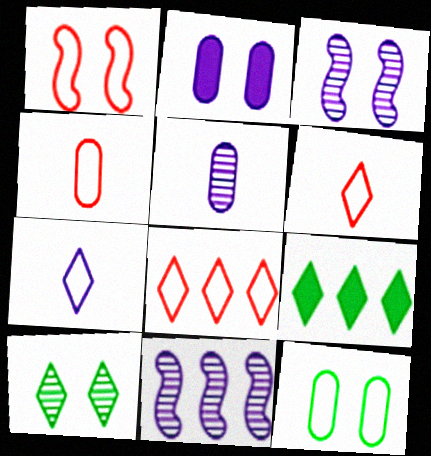[[1, 2, 10], 
[1, 4, 8], 
[1, 5, 9], 
[2, 7, 11], 
[3, 4, 9]]